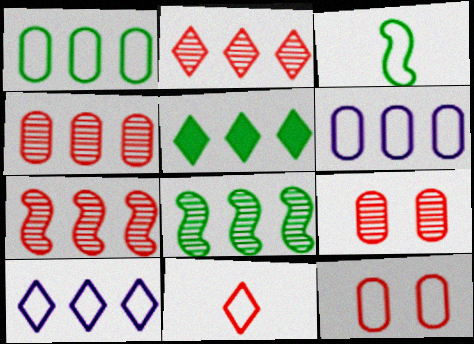[[1, 5, 8], 
[2, 4, 7], 
[2, 5, 10], 
[3, 10, 12], 
[5, 6, 7]]